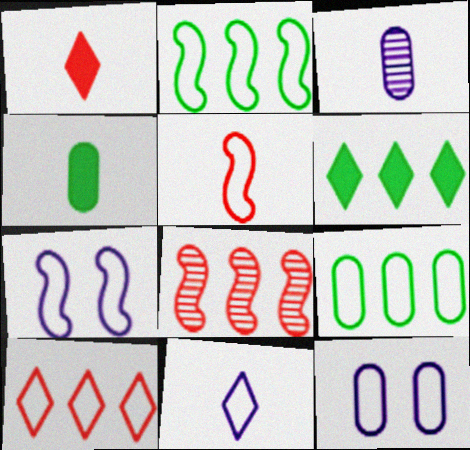[[2, 5, 7]]